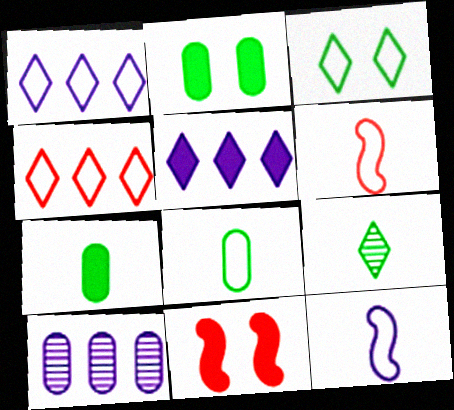[[5, 7, 11]]